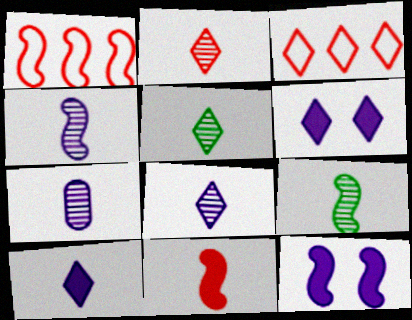[[1, 9, 12], 
[2, 5, 8], 
[2, 7, 9], 
[3, 5, 6], 
[4, 7, 8]]